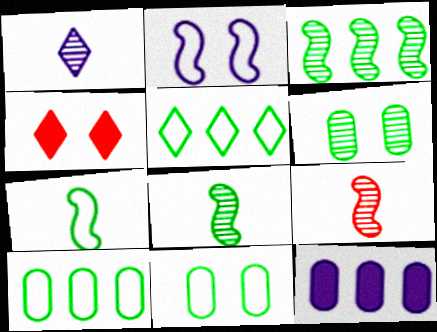[[1, 2, 12], 
[1, 4, 5], 
[2, 4, 6], 
[5, 7, 11]]